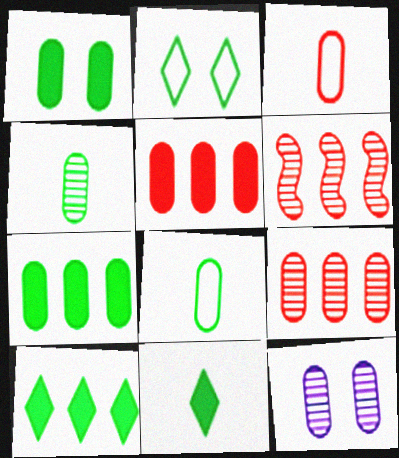[[3, 7, 12], 
[4, 9, 12], 
[5, 8, 12]]